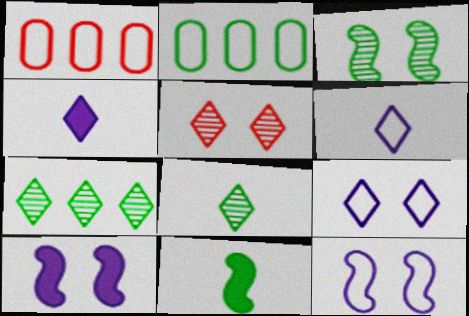[[1, 3, 4], 
[1, 8, 10]]